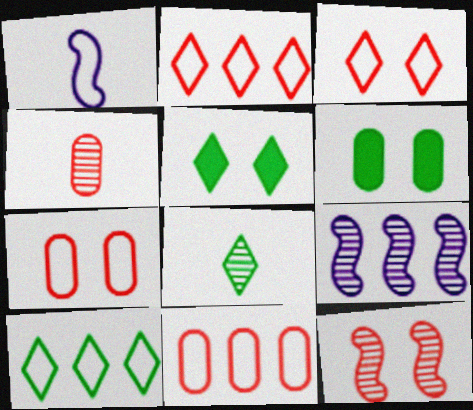[[1, 7, 10], 
[5, 8, 10]]